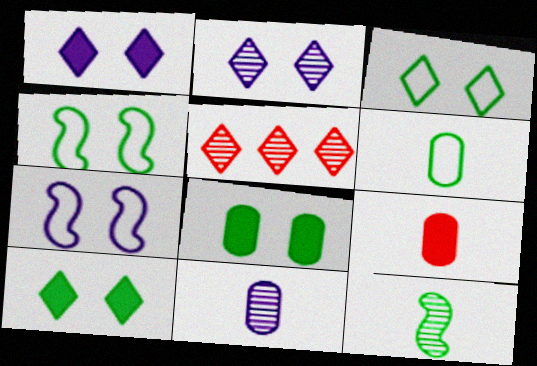[[6, 9, 11]]